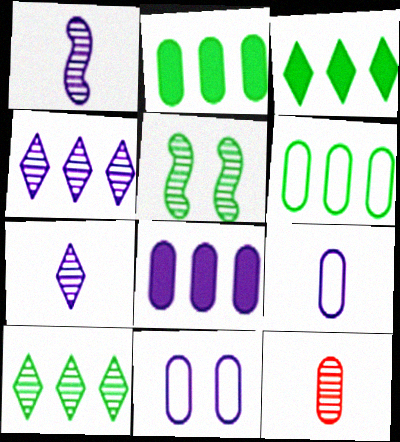[[2, 11, 12], 
[4, 5, 12]]